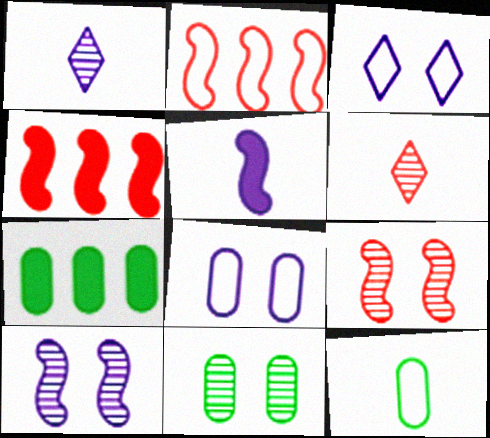[[2, 3, 12], 
[5, 6, 12], 
[7, 11, 12]]